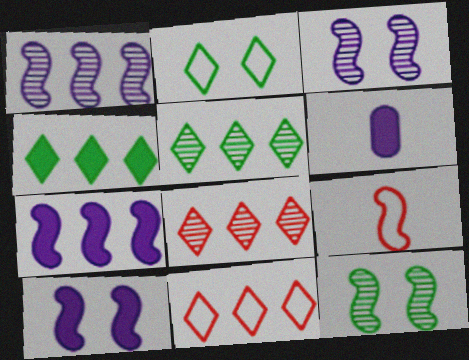[[6, 11, 12], 
[7, 9, 12]]